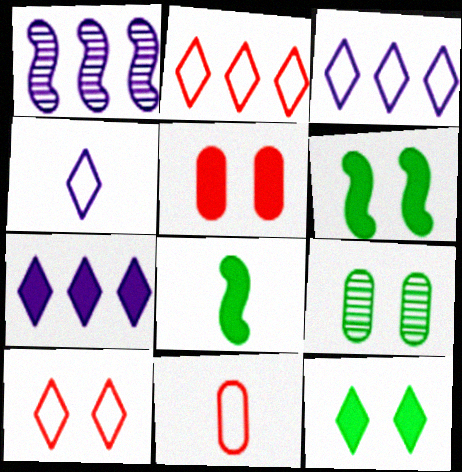[[1, 11, 12], 
[5, 7, 8]]